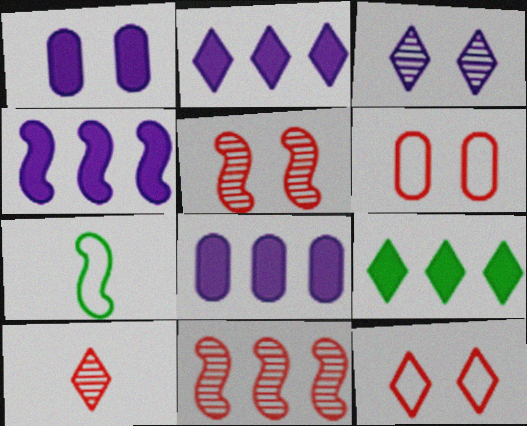[[2, 4, 8], 
[4, 5, 7]]